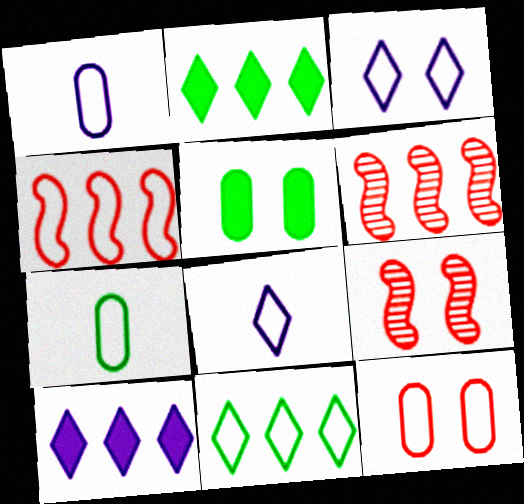[[1, 2, 9], 
[3, 4, 7], 
[3, 5, 9], 
[5, 6, 8], 
[7, 9, 10]]